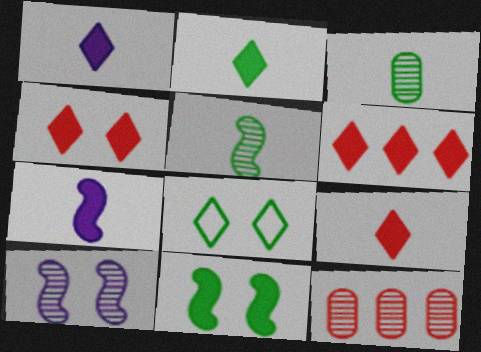[[1, 2, 9], 
[4, 6, 9], 
[7, 8, 12]]